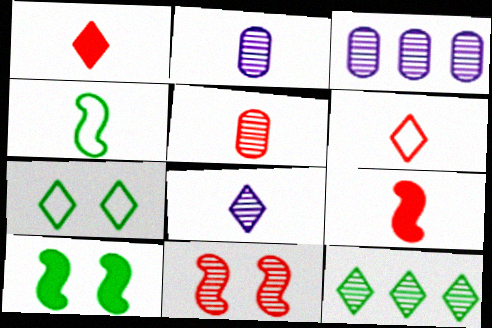[[1, 2, 4], 
[2, 11, 12], 
[3, 6, 10], 
[3, 7, 9], 
[5, 6, 9]]